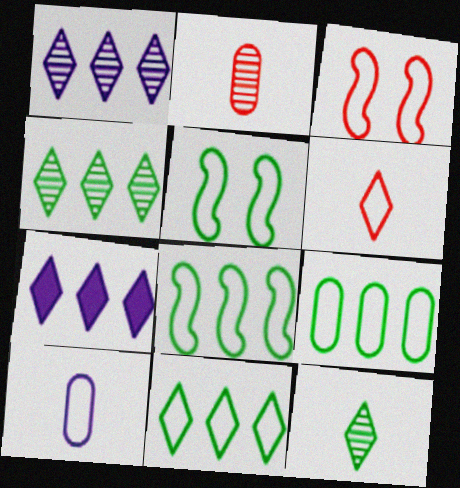[[2, 5, 7], 
[3, 10, 11], 
[8, 9, 11]]